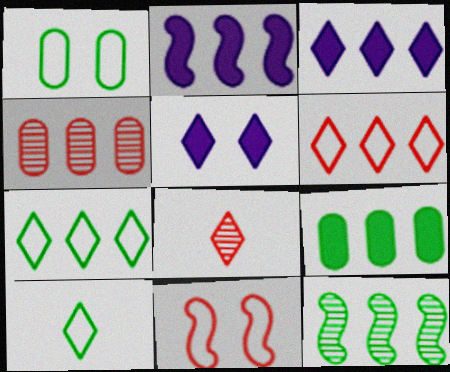[[1, 2, 8], 
[2, 4, 7], 
[5, 7, 8], 
[7, 9, 12]]